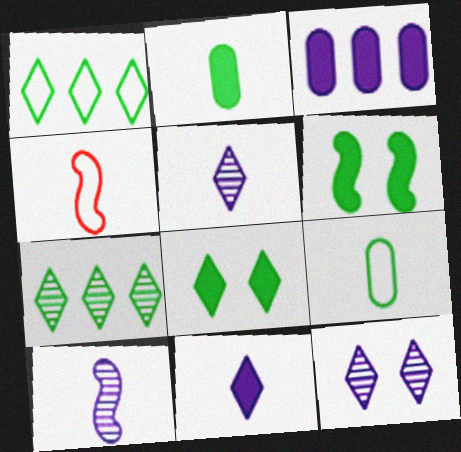[[2, 4, 5], 
[6, 7, 9]]